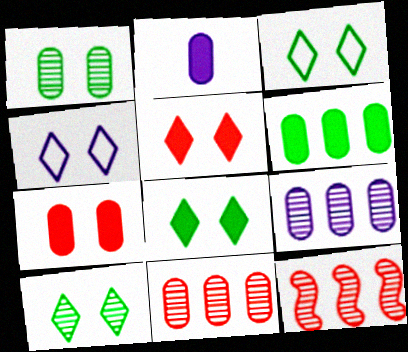[[2, 3, 12], 
[2, 6, 7], 
[3, 8, 10], 
[4, 5, 10]]